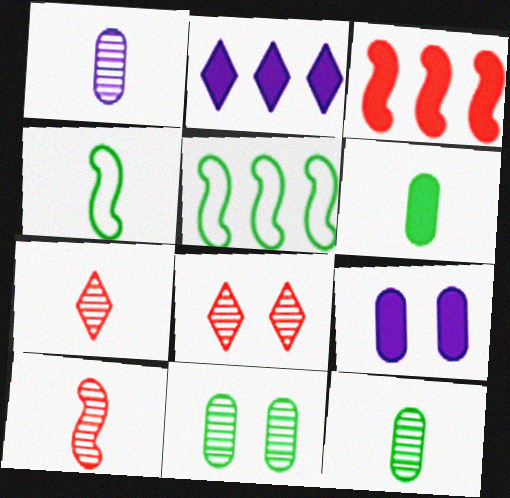[[5, 7, 9]]